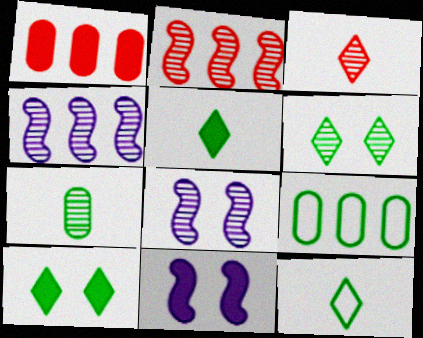[[1, 5, 11], 
[1, 8, 12], 
[3, 9, 11]]